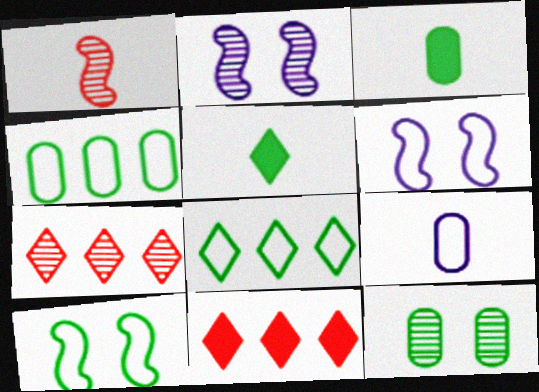[[1, 5, 9], 
[3, 4, 12], 
[3, 6, 7]]